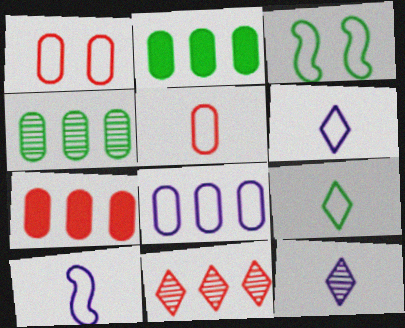[[3, 7, 12], 
[4, 7, 8], 
[5, 9, 10]]